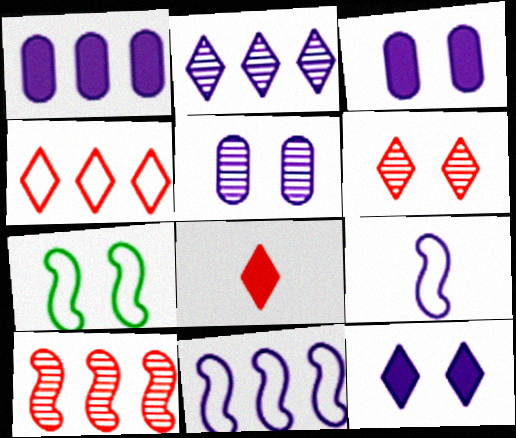[[1, 2, 11], 
[2, 3, 9], 
[3, 6, 7], 
[4, 6, 8]]